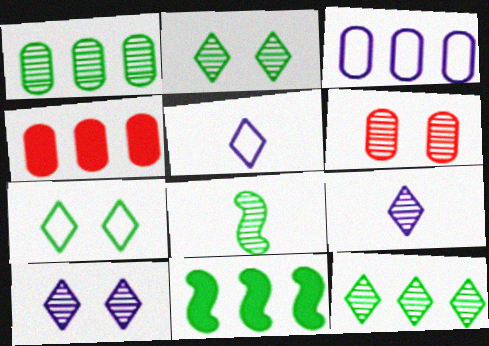[[1, 2, 8], 
[1, 3, 4], 
[5, 6, 11]]